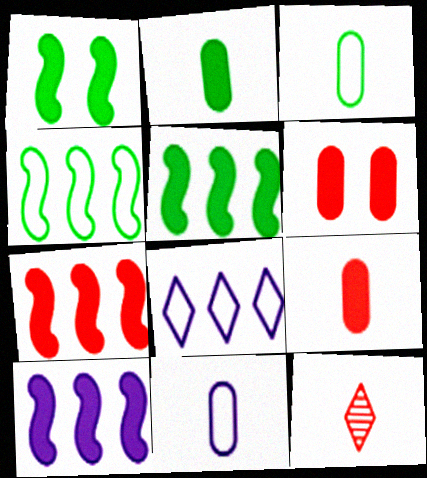[[5, 7, 10]]